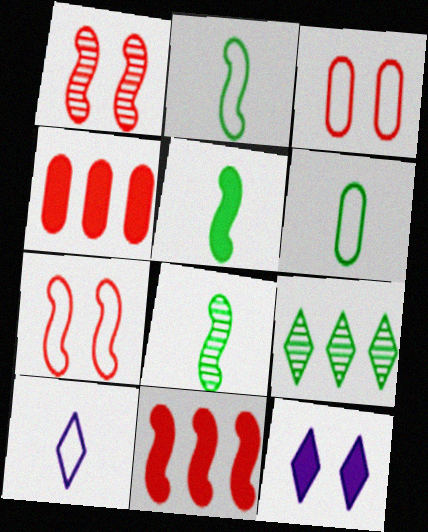[[2, 5, 8], 
[4, 5, 12]]